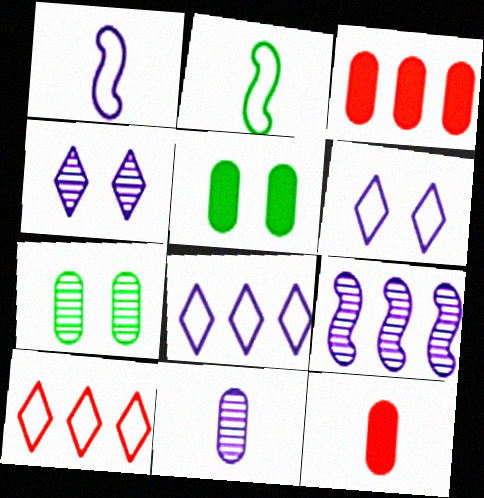[[2, 3, 4], 
[4, 9, 11]]